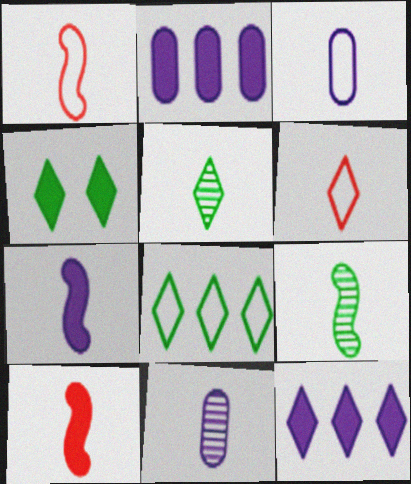[[1, 7, 9], 
[2, 4, 10], 
[3, 5, 10], 
[4, 5, 8]]